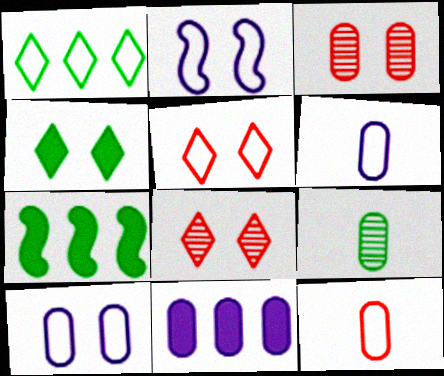[[1, 2, 12], 
[2, 3, 4], 
[6, 7, 8]]